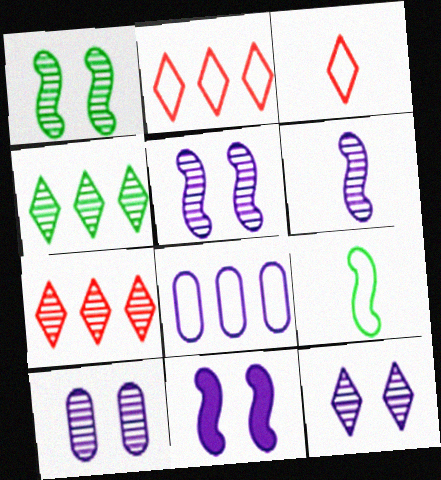[[5, 10, 12]]